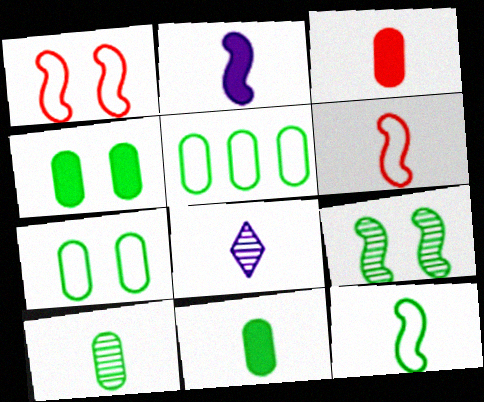[[3, 8, 12], 
[4, 5, 10], 
[6, 8, 11]]